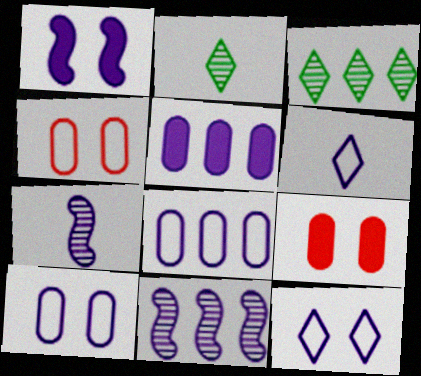[[5, 7, 12]]